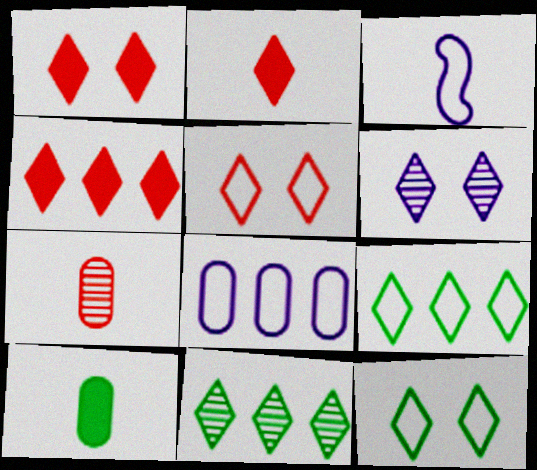[[1, 2, 4], 
[1, 6, 12], 
[2, 6, 9]]